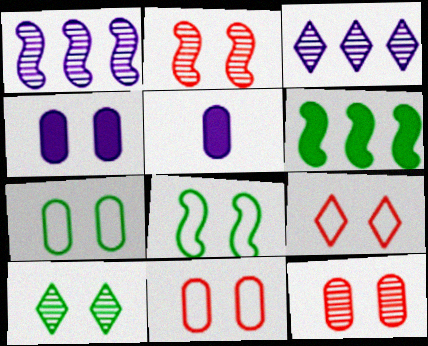[[4, 7, 12]]